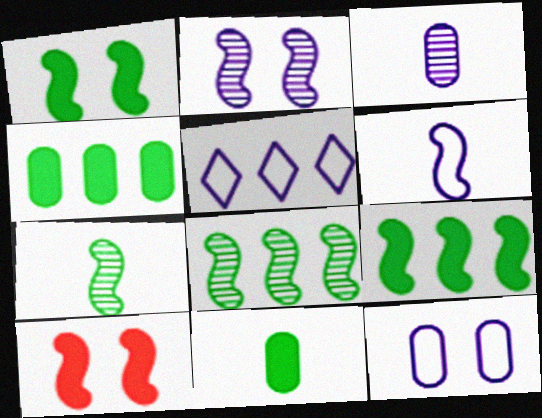[[5, 6, 12], 
[6, 8, 10]]